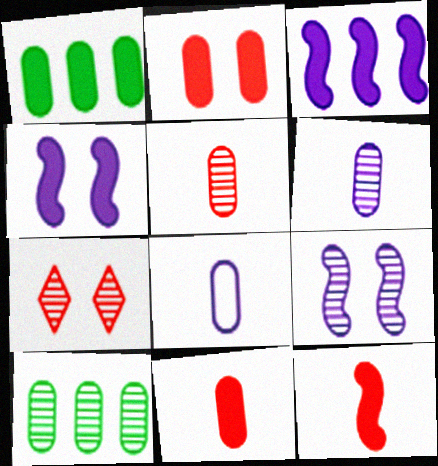[[2, 8, 10]]